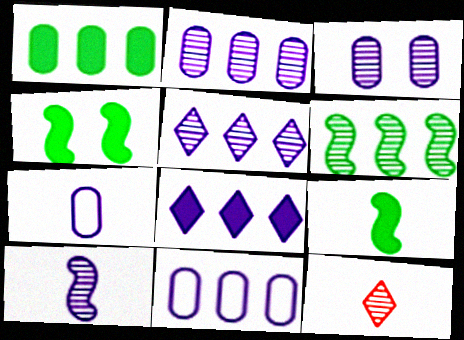[[3, 5, 10], 
[3, 6, 12], 
[4, 11, 12], 
[7, 9, 12]]